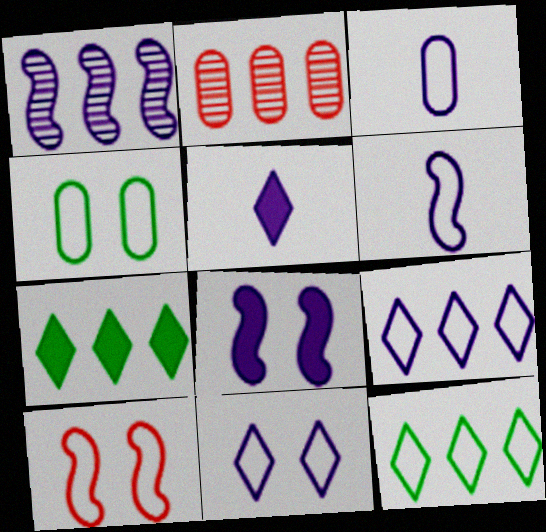[[1, 6, 8], 
[3, 10, 12], 
[4, 10, 11]]